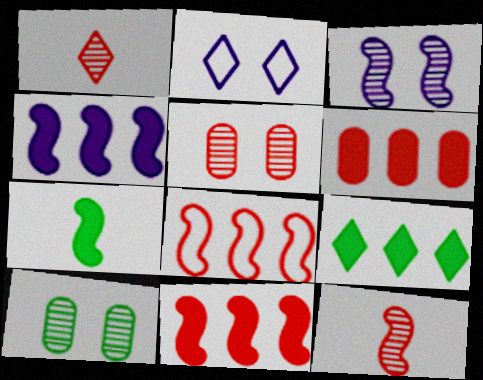[[1, 2, 9], 
[3, 7, 8], 
[4, 6, 9]]